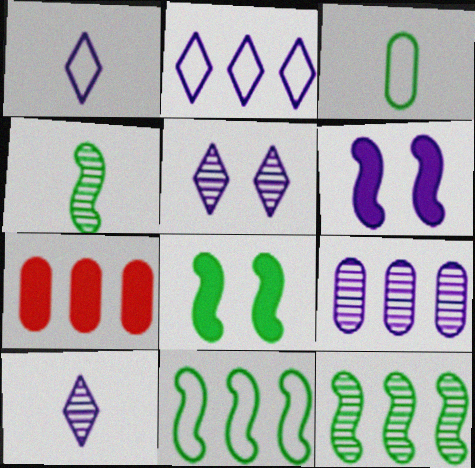[[1, 6, 9], 
[2, 7, 12], 
[4, 8, 11]]